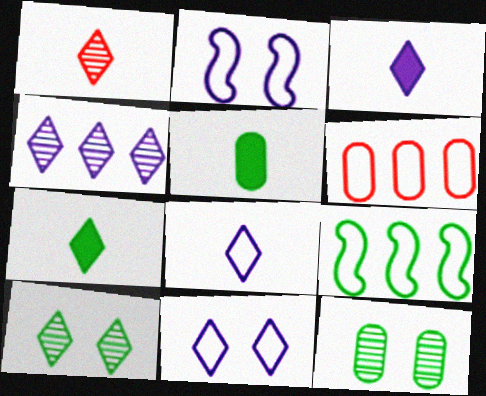[[1, 4, 10], 
[1, 7, 8], 
[3, 4, 11], 
[5, 9, 10], 
[7, 9, 12]]